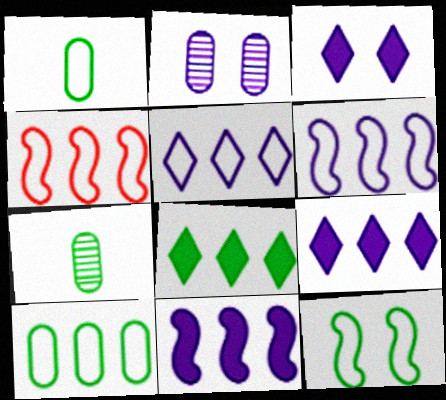[[3, 4, 7], 
[4, 5, 10], 
[7, 8, 12]]